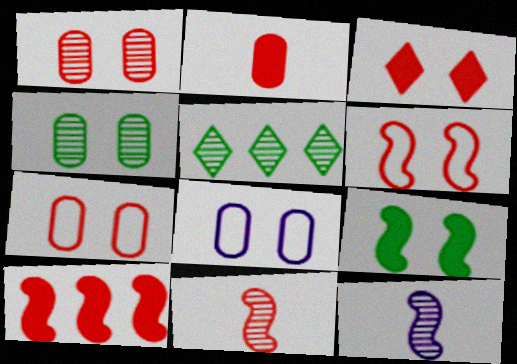[[1, 3, 6], 
[1, 5, 12], 
[2, 3, 10], 
[6, 10, 11]]